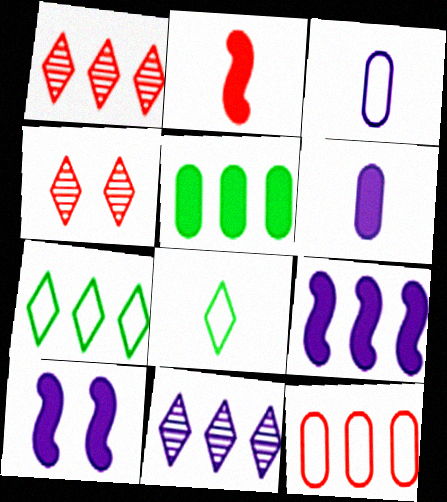[[2, 4, 12], 
[3, 10, 11]]